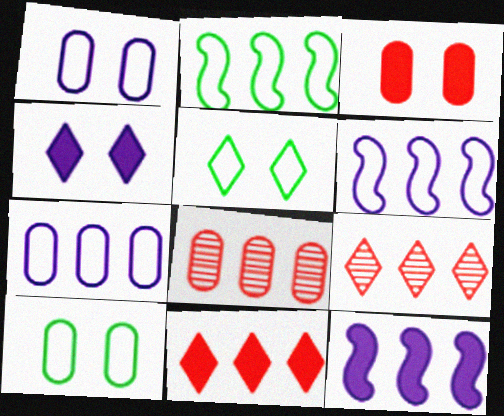[]